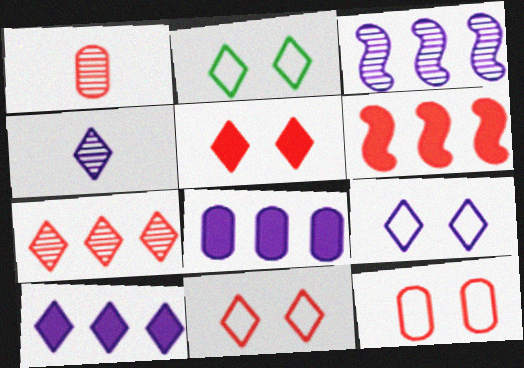[[1, 6, 11], 
[2, 9, 11], 
[4, 9, 10]]